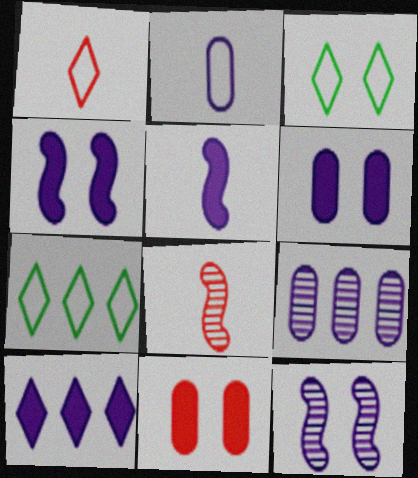[[2, 6, 9], 
[2, 10, 12], 
[3, 11, 12], 
[5, 6, 10], 
[6, 7, 8]]